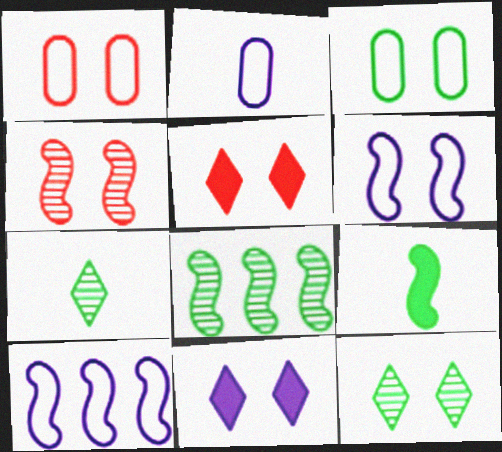[[1, 4, 5], 
[2, 5, 8], 
[3, 4, 11], 
[4, 9, 10]]